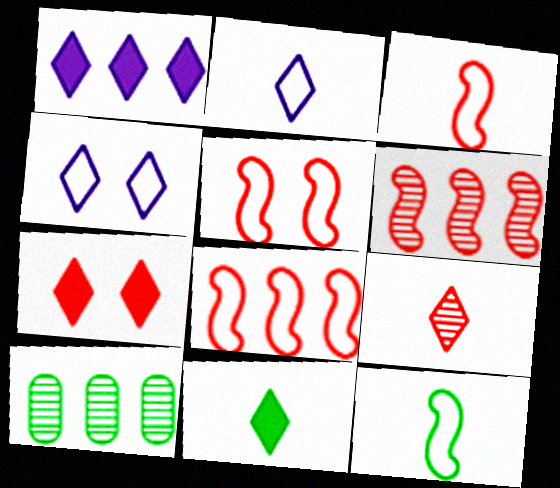[[1, 7, 11], 
[1, 8, 10], 
[2, 9, 11], 
[3, 5, 8]]